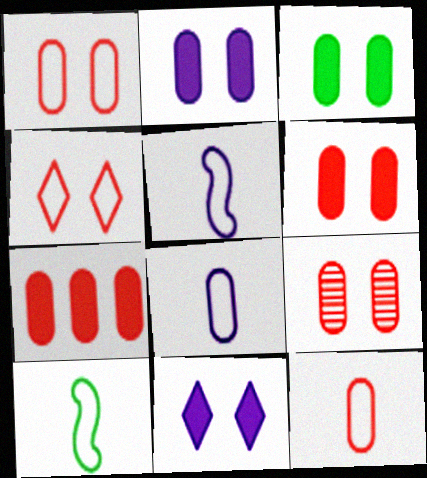[[1, 6, 9], 
[2, 3, 6], 
[7, 9, 12]]